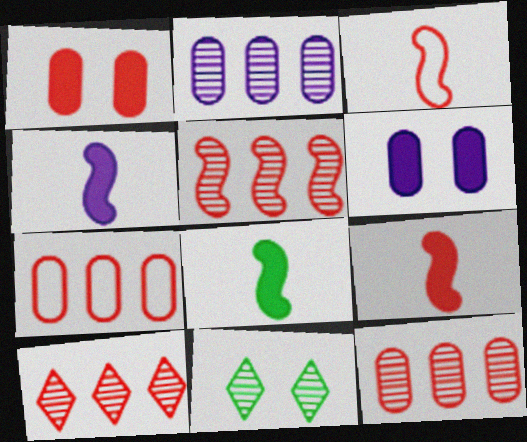[[1, 3, 10], 
[4, 7, 11], 
[4, 8, 9], 
[5, 10, 12]]